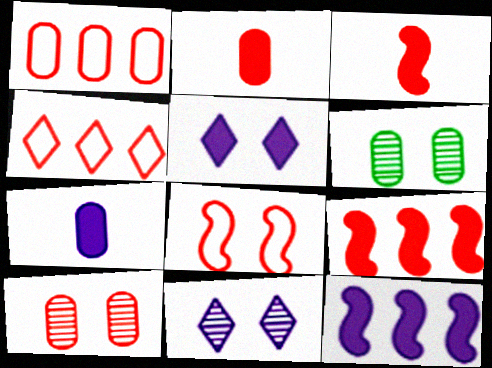[[1, 2, 10], 
[1, 6, 7], 
[3, 4, 10], 
[5, 6, 8], 
[5, 7, 12]]